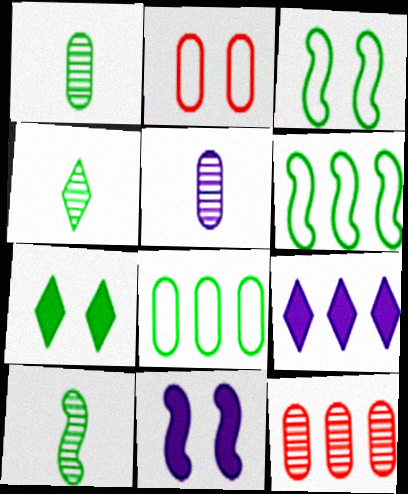[[1, 4, 10], 
[1, 6, 7], 
[2, 9, 10], 
[6, 9, 12], 
[7, 8, 10]]